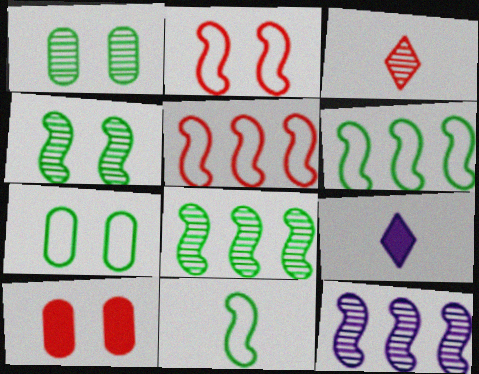[[1, 3, 12], 
[1, 5, 9], 
[3, 5, 10]]